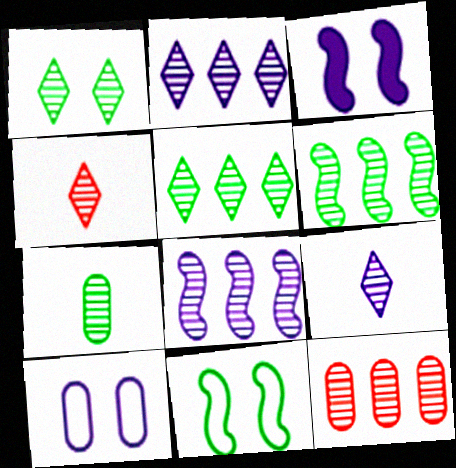[[1, 2, 4], 
[1, 6, 7], 
[2, 6, 12], 
[5, 8, 12]]